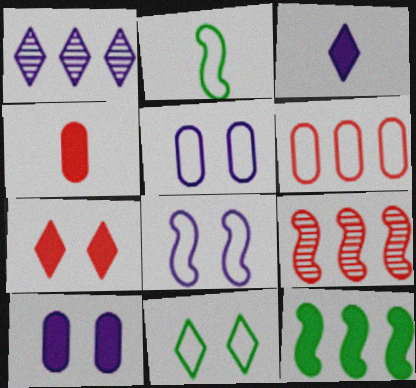[[1, 6, 12]]